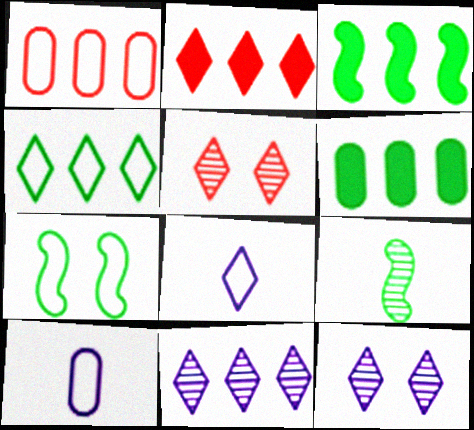[[1, 3, 11], 
[1, 7, 8], 
[2, 4, 11], 
[3, 5, 10], 
[3, 7, 9]]